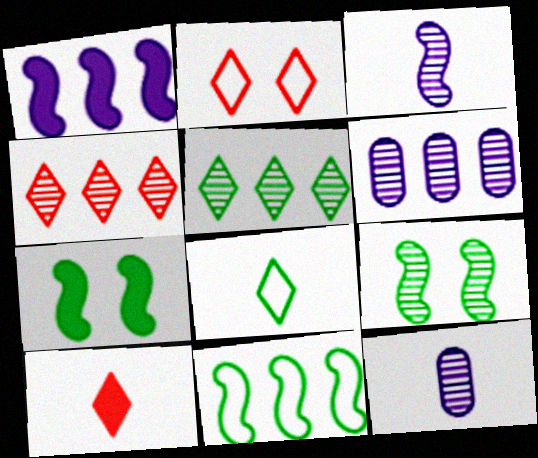[[2, 4, 10], 
[4, 9, 12]]